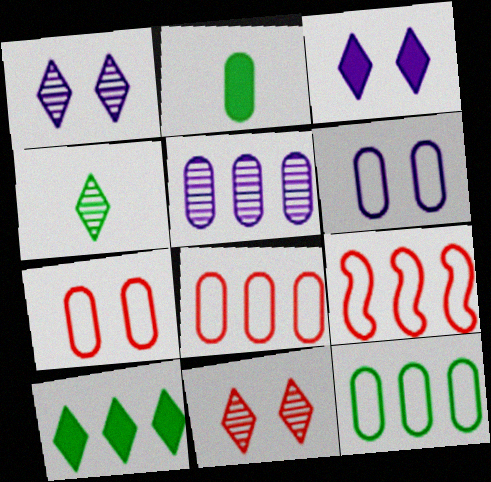[[1, 2, 9], 
[2, 5, 7], 
[5, 9, 10]]